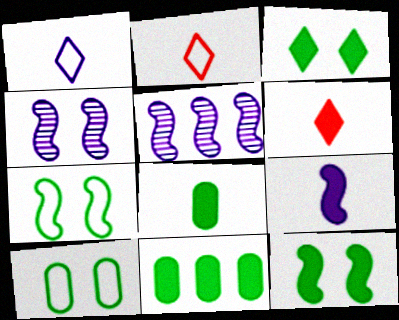[[2, 4, 11], 
[5, 6, 10], 
[6, 8, 9]]